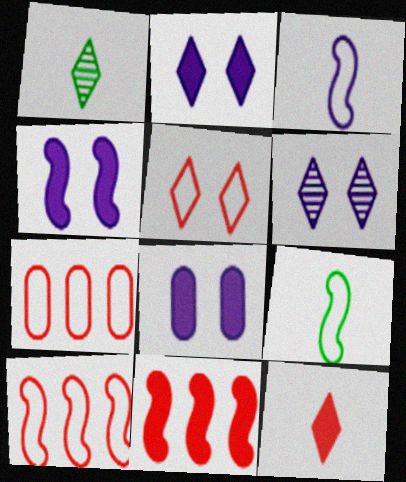[[1, 4, 7], 
[1, 8, 10], 
[2, 4, 8]]